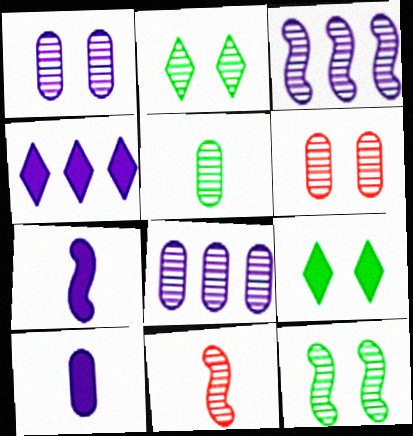[[2, 8, 11], 
[3, 11, 12], 
[5, 6, 8]]